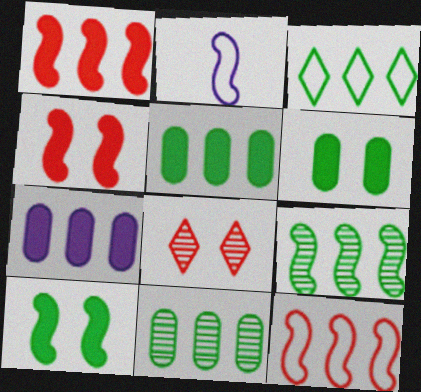[[2, 4, 9], 
[2, 5, 8], 
[3, 5, 9]]